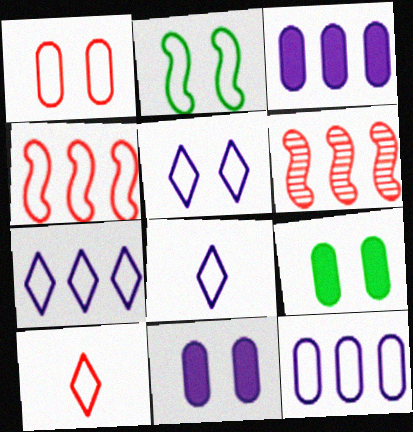[[1, 2, 5], 
[1, 4, 10], 
[2, 10, 12], 
[5, 7, 8], 
[6, 8, 9]]